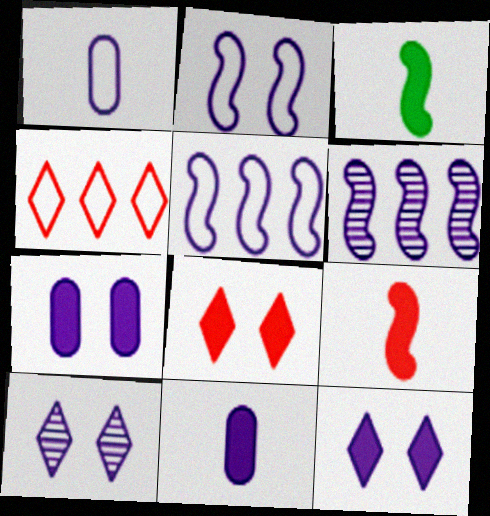[[1, 6, 12], 
[2, 7, 10], 
[5, 10, 11]]